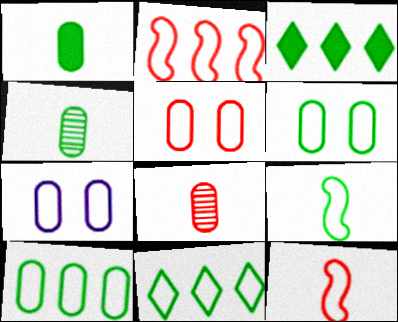[[5, 6, 7], 
[6, 9, 11], 
[7, 11, 12]]